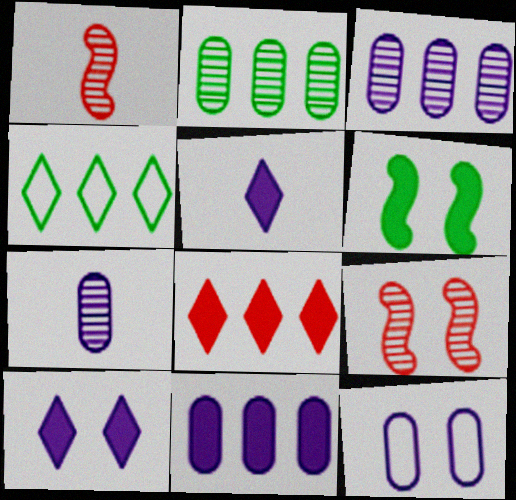[[7, 11, 12]]